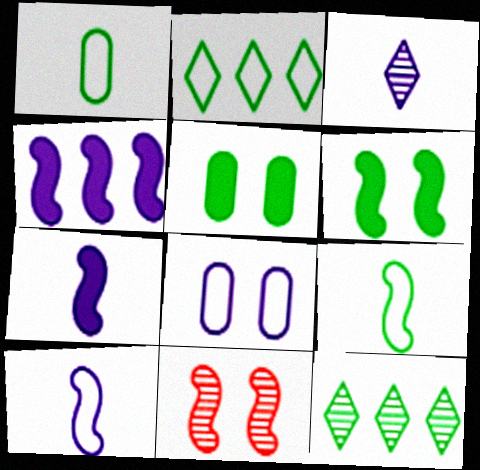[[1, 6, 12], 
[3, 4, 8], 
[4, 9, 11], 
[5, 9, 12]]